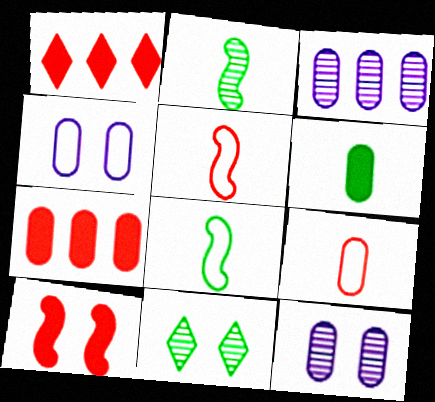[[1, 2, 4], 
[1, 8, 12], 
[4, 10, 11]]